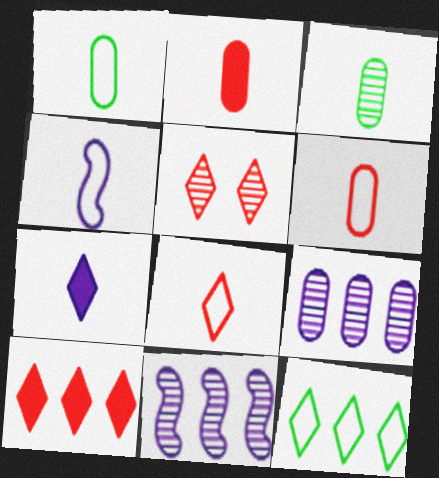[[1, 4, 8], 
[3, 5, 11], 
[5, 7, 12], 
[5, 8, 10]]